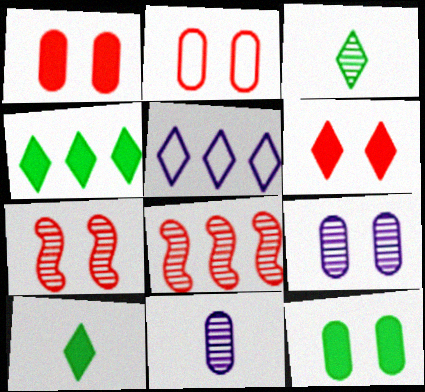[[2, 6, 7], 
[2, 9, 12], 
[3, 5, 6], 
[3, 8, 9]]